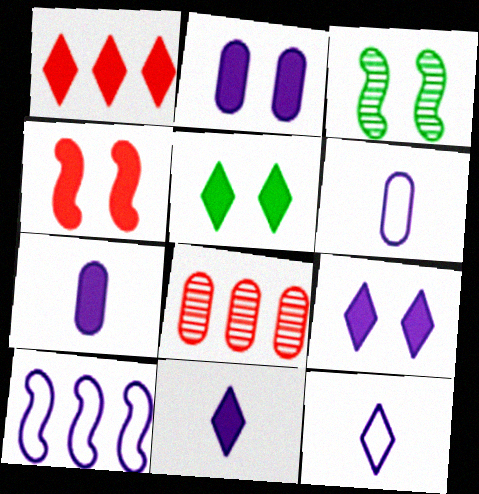[[1, 3, 6], 
[1, 5, 11], 
[2, 4, 5]]